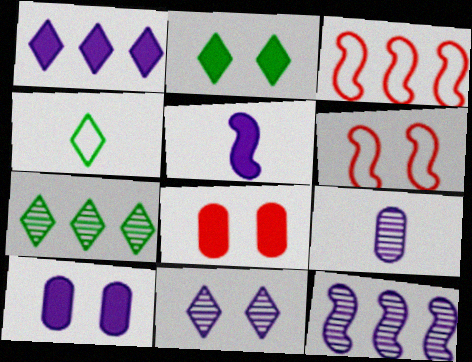[[1, 5, 10], 
[2, 3, 9], 
[2, 4, 7], 
[4, 8, 12], 
[9, 11, 12]]